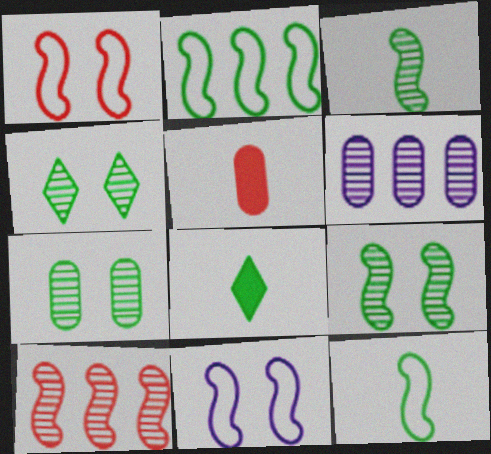[[1, 6, 8], 
[2, 7, 8], 
[4, 7, 9]]